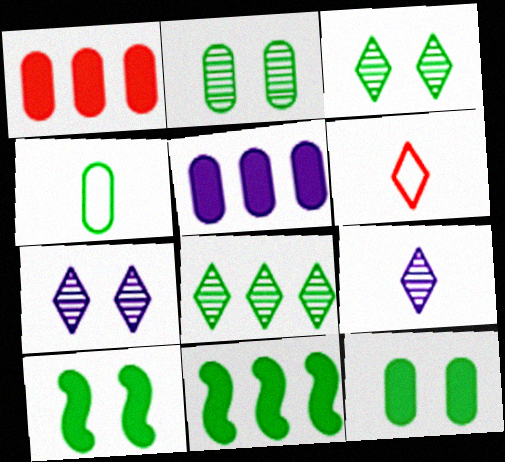[[3, 4, 11], 
[4, 8, 10]]